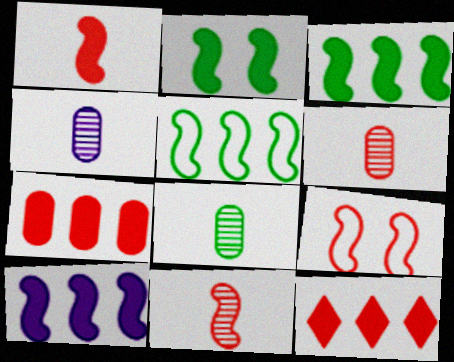[[1, 2, 10], 
[4, 6, 8], 
[6, 9, 12]]